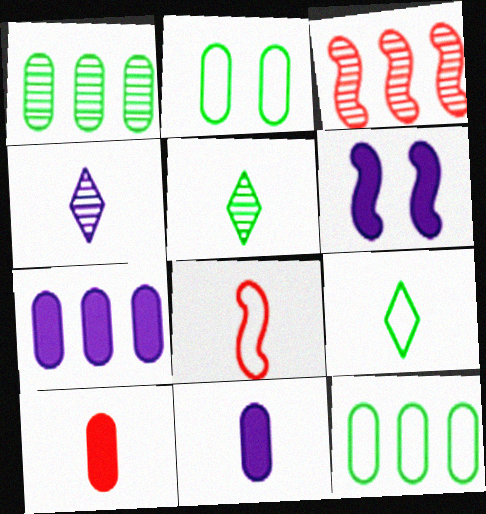[[5, 8, 11]]